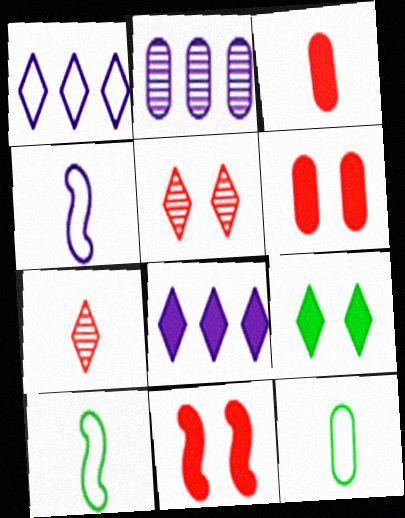[[1, 7, 9], 
[2, 6, 12]]